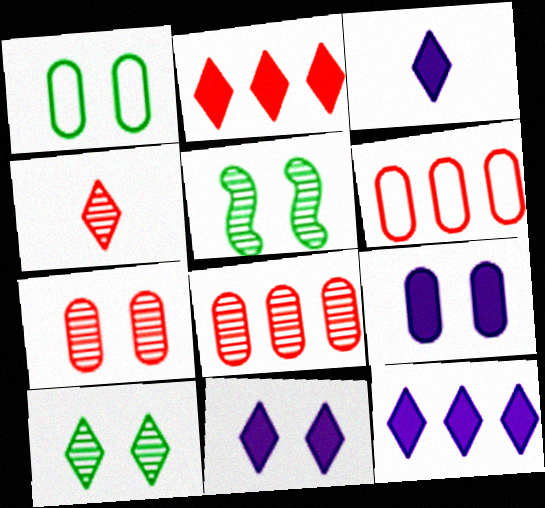[[1, 7, 9], 
[3, 5, 6], 
[3, 11, 12]]